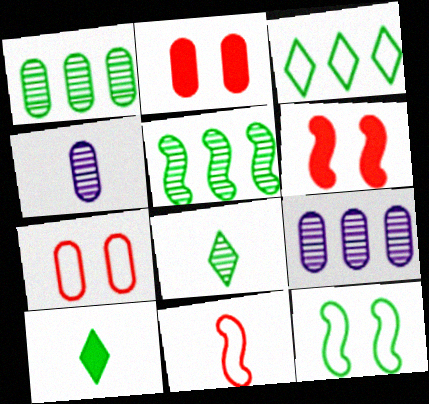[[1, 10, 12], 
[3, 4, 6], 
[4, 10, 11]]